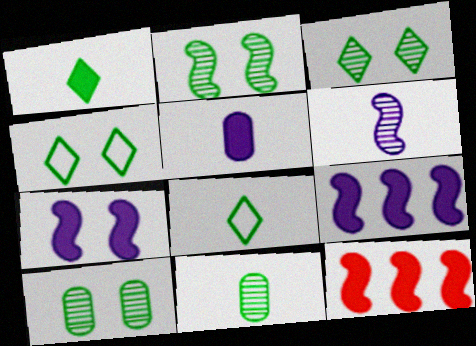[[2, 3, 10]]